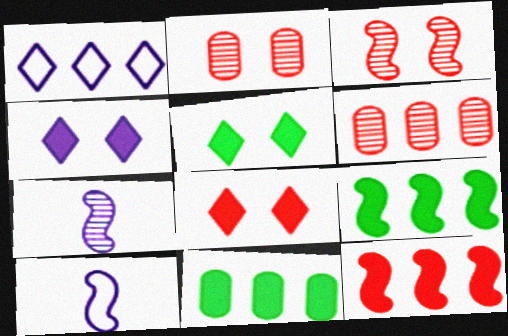[[1, 6, 9], 
[3, 9, 10], 
[4, 5, 8], 
[5, 6, 10]]